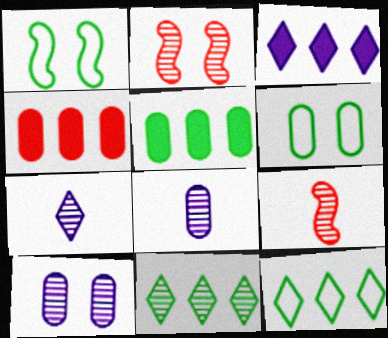[[1, 4, 7], 
[2, 8, 11], 
[3, 6, 9], 
[4, 6, 8], 
[9, 10, 11]]